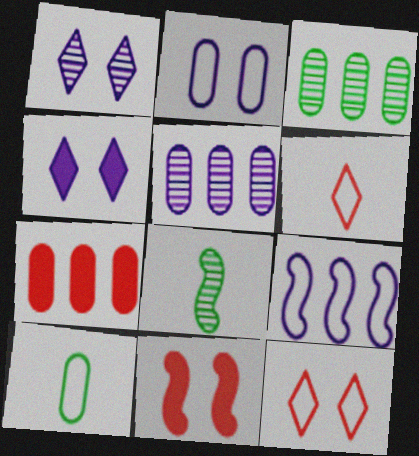[[8, 9, 11], 
[9, 10, 12]]